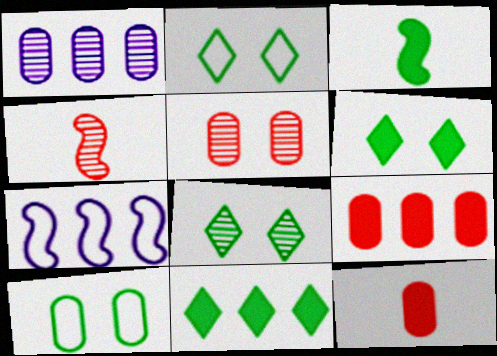[[1, 4, 8], 
[1, 10, 12], 
[2, 6, 8], 
[7, 8, 12]]